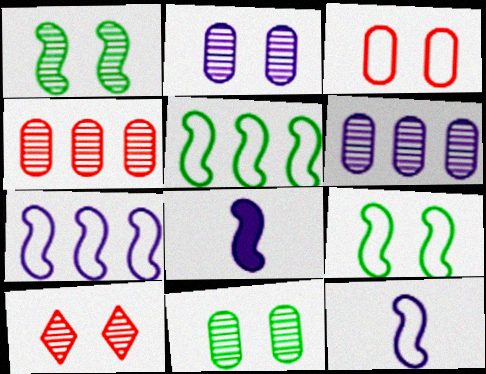[[1, 2, 10]]